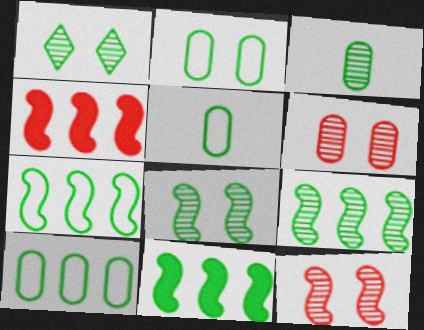[[1, 3, 9], 
[1, 5, 11], 
[2, 5, 10], 
[7, 9, 11]]